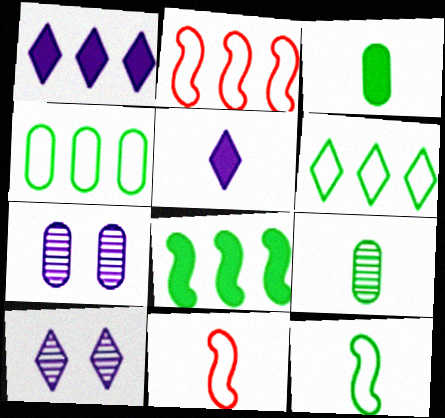[[2, 3, 10], 
[5, 9, 11]]